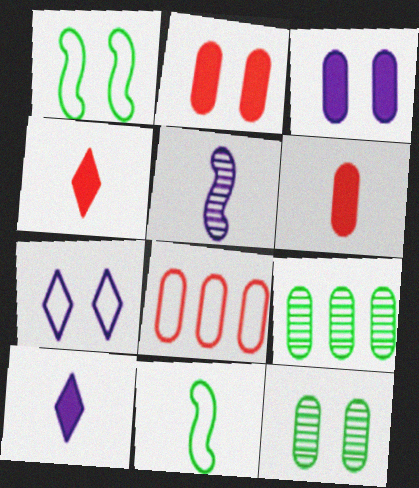[[7, 8, 11]]